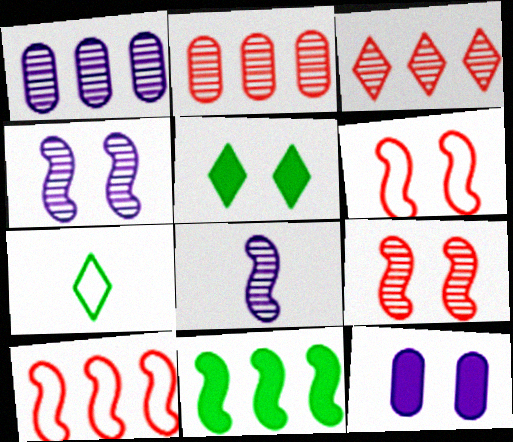[[6, 8, 11]]